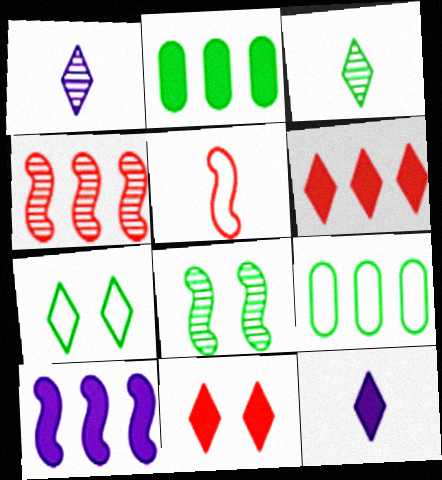[[1, 6, 7], 
[2, 6, 10], 
[5, 8, 10]]